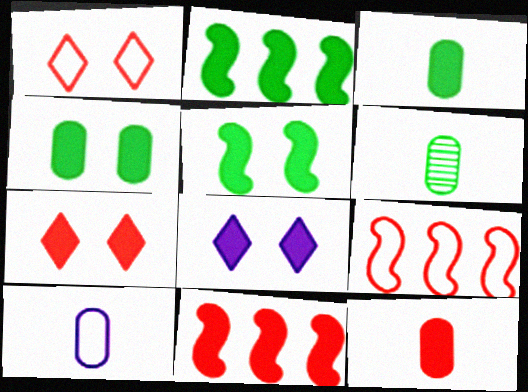[[2, 8, 12], 
[3, 8, 11], 
[6, 8, 9], 
[6, 10, 12], 
[7, 11, 12]]